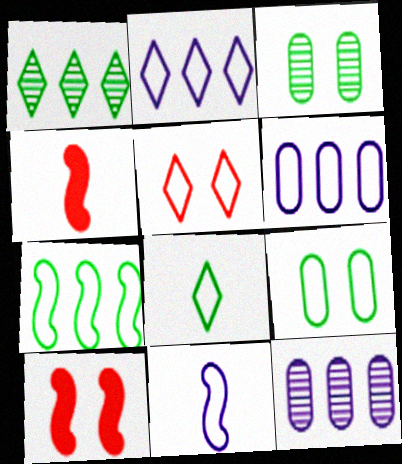[[2, 3, 4], 
[2, 5, 8], 
[7, 8, 9], 
[8, 10, 12]]